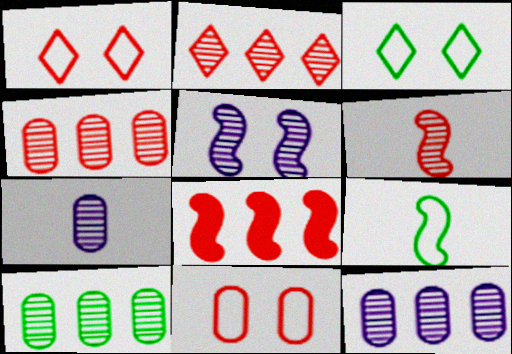[[3, 7, 8], 
[4, 10, 12], 
[5, 8, 9]]